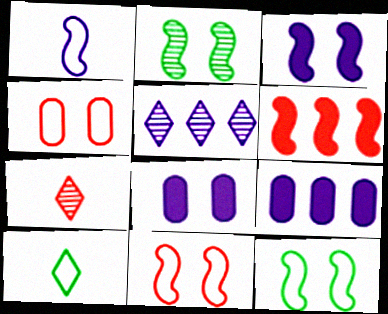[[1, 2, 6], 
[1, 5, 8], 
[2, 3, 11], 
[4, 6, 7], 
[7, 9, 12]]